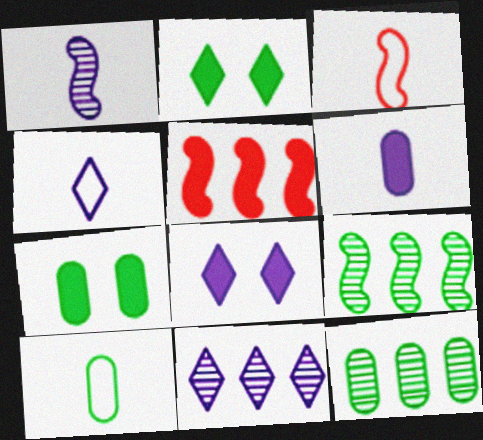[[1, 4, 6], 
[2, 5, 6], 
[2, 9, 10], 
[3, 4, 10], 
[3, 7, 11], 
[3, 8, 12], 
[4, 8, 11], 
[7, 10, 12]]